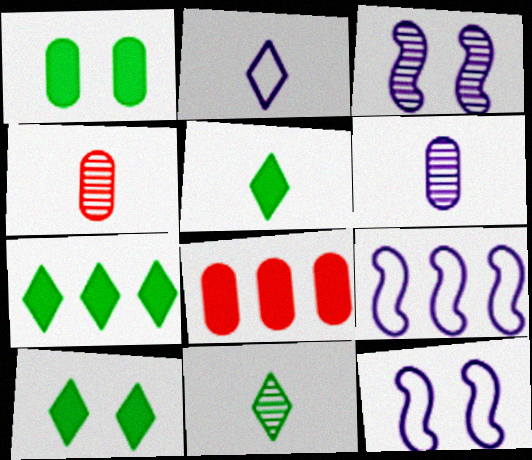[[4, 7, 12], 
[4, 9, 10], 
[5, 7, 10], 
[8, 11, 12]]